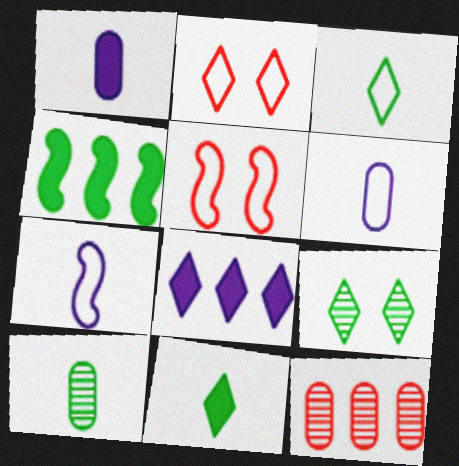[[5, 8, 10]]